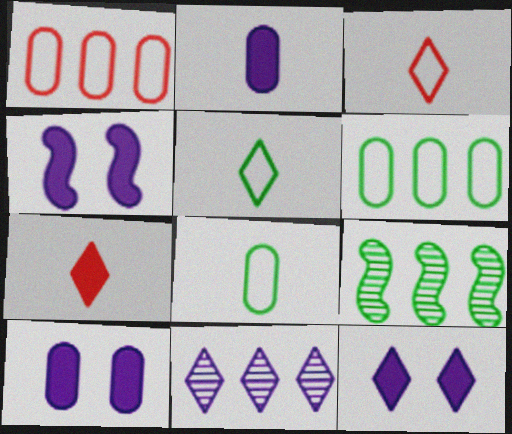[[3, 9, 10], 
[4, 10, 12]]